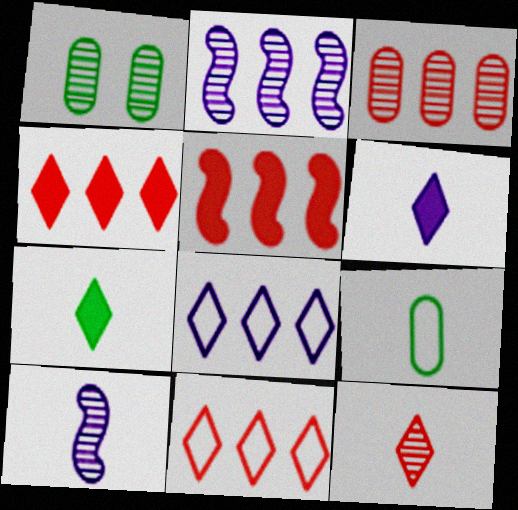[[1, 2, 12], 
[3, 5, 11]]